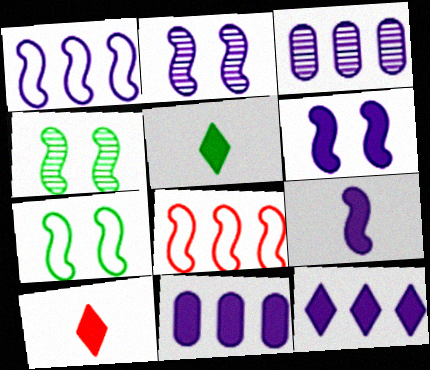[[1, 2, 9], 
[1, 3, 12], 
[3, 7, 10], 
[4, 8, 9]]